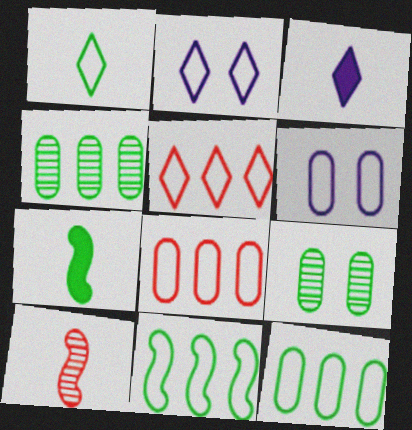[[1, 2, 5]]